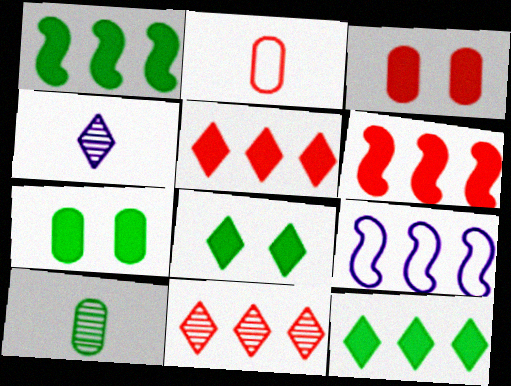[]